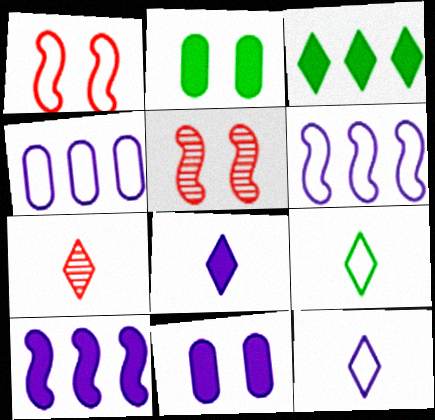[[1, 4, 9], 
[2, 6, 7], 
[7, 8, 9], 
[8, 10, 11]]